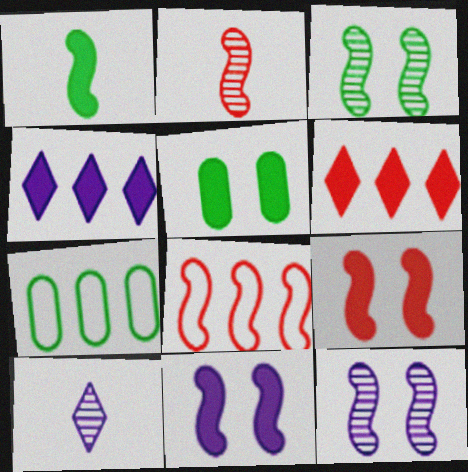[[1, 8, 12], 
[2, 8, 9], 
[5, 8, 10], 
[7, 9, 10]]